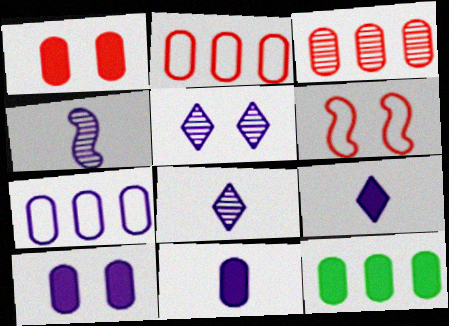[[1, 11, 12], 
[3, 7, 12], 
[6, 8, 12]]